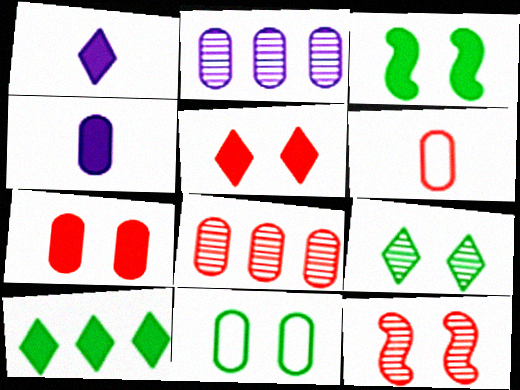[[1, 5, 10], 
[3, 9, 11], 
[4, 8, 11], 
[6, 7, 8]]